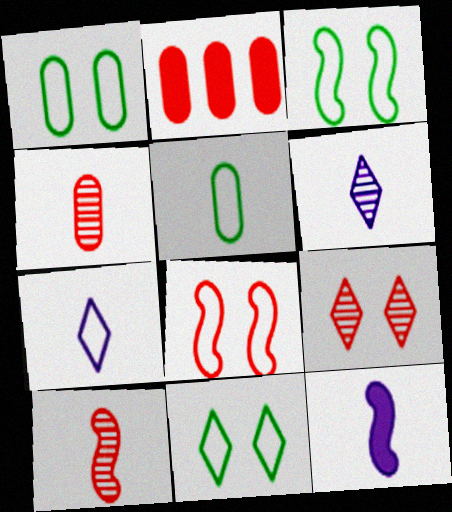[[1, 3, 11], 
[2, 3, 6]]